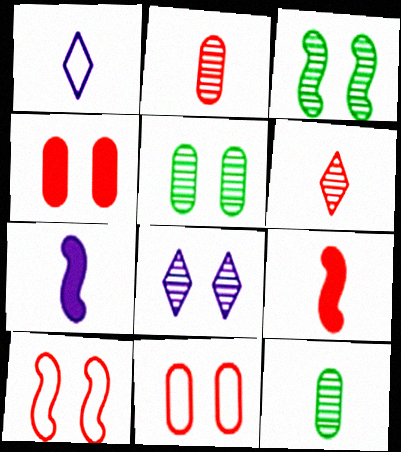[[1, 9, 12]]